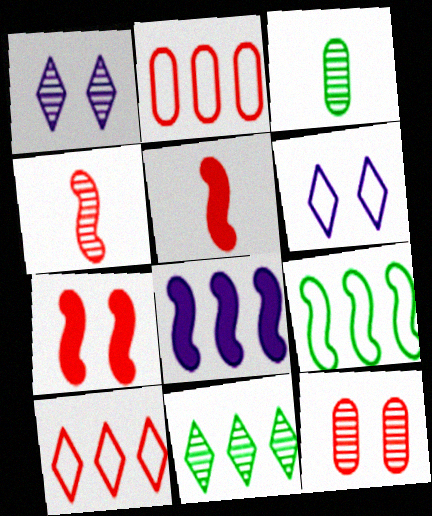[[2, 8, 11], 
[5, 10, 12]]